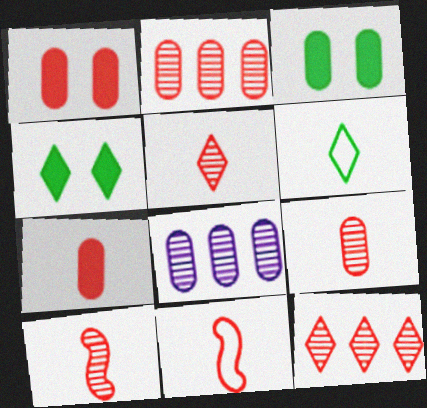[[1, 11, 12], 
[4, 8, 11], 
[5, 7, 11], 
[5, 9, 10]]